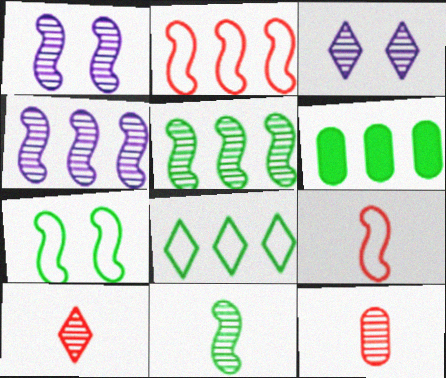[[3, 5, 12], 
[3, 6, 9], 
[5, 6, 8]]